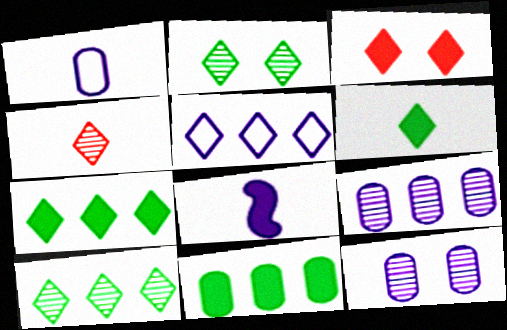[[3, 8, 11], 
[5, 8, 12]]